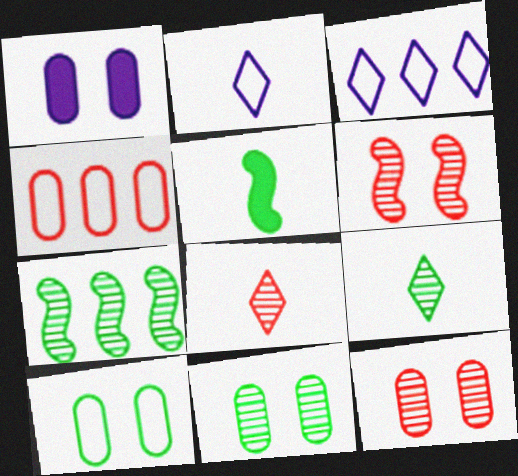[[1, 10, 12], 
[3, 5, 12], 
[7, 9, 11]]